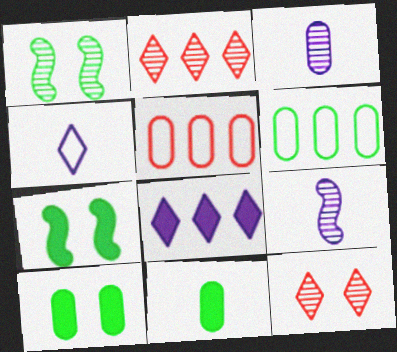[[1, 2, 3], 
[3, 5, 10]]